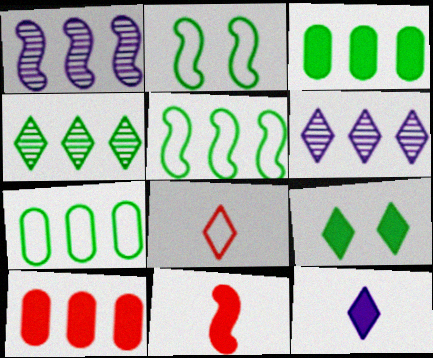[[1, 2, 11], 
[3, 4, 5], 
[5, 6, 10], 
[6, 8, 9]]